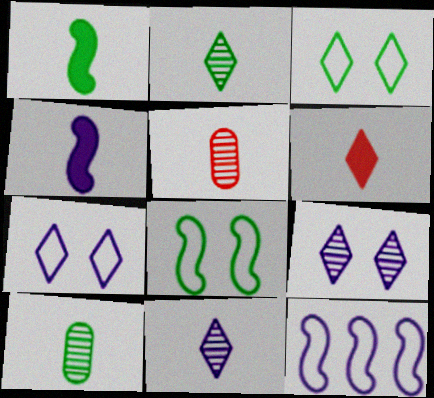[]